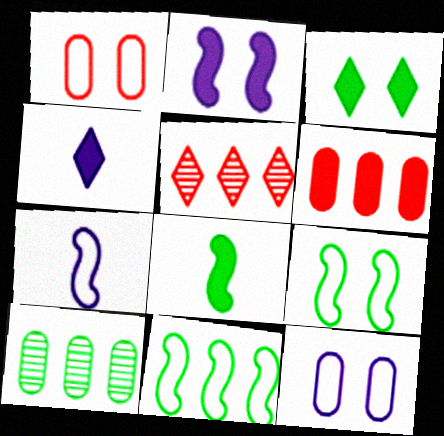[[5, 8, 12]]